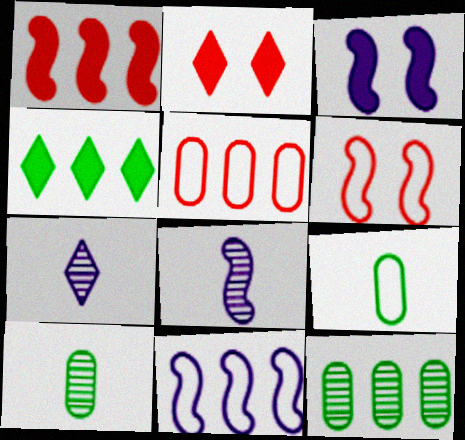[[2, 10, 11], 
[3, 8, 11]]